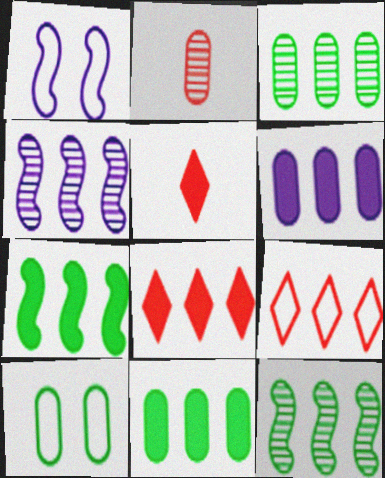[[1, 3, 5], 
[2, 6, 10], 
[4, 5, 10], 
[4, 9, 11], 
[6, 7, 8], 
[6, 9, 12]]